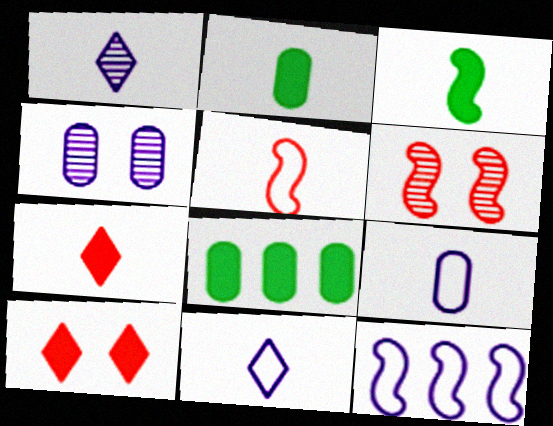[[1, 2, 5], 
[3, 6, 12], 
[6, 8, 11]]